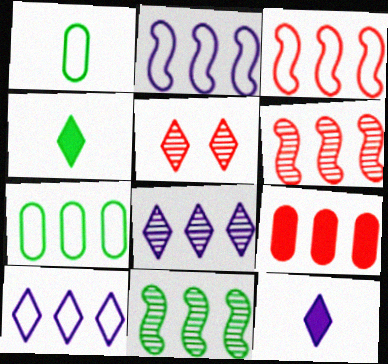[[3, 7, 10], 
[4, 5, 10], 
[9, 10, 11]]